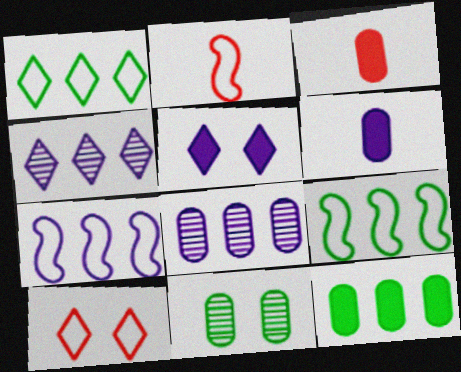[]